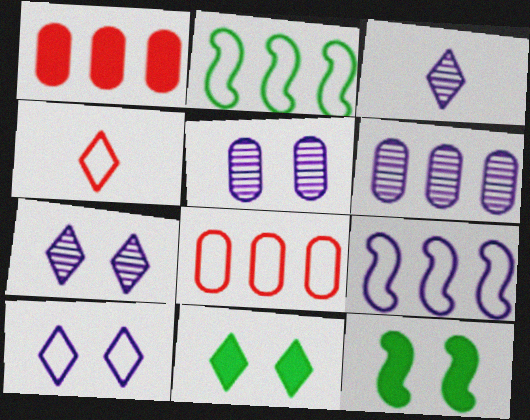[[3, 8, 12], 
[4, 6, 12]]